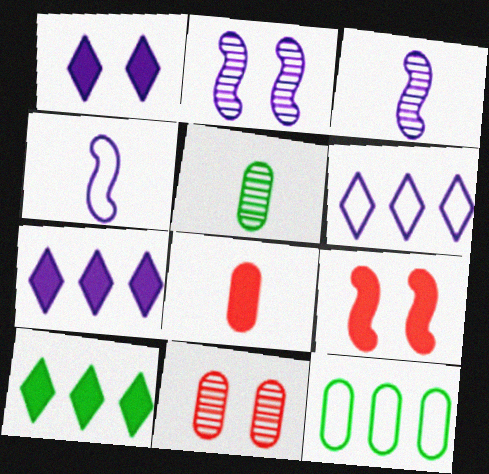[[4, 10, 11], 
[5, 6, 9]]